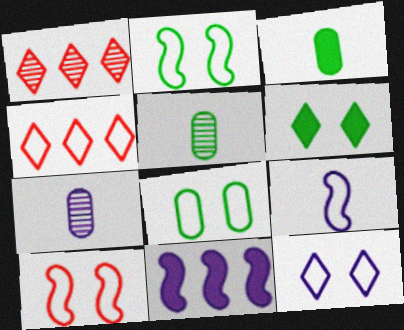[[4, 8, 9], 
[7, 11, 12], 
[8, 10, 12]]